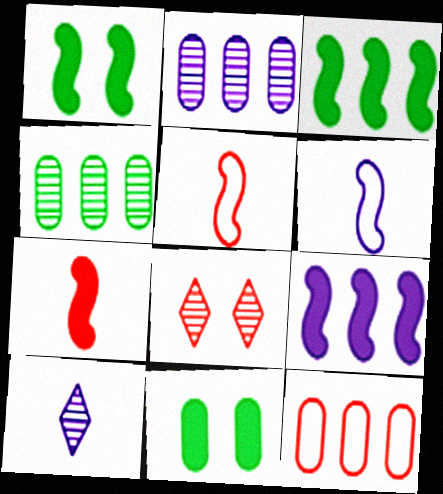[[1, 7, 9], 
[1, 10, 12], 
[7, 8, 12]]